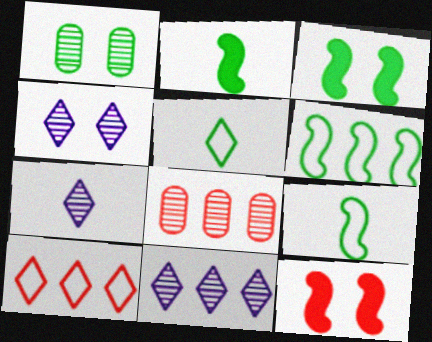[[4, 7, 11]]